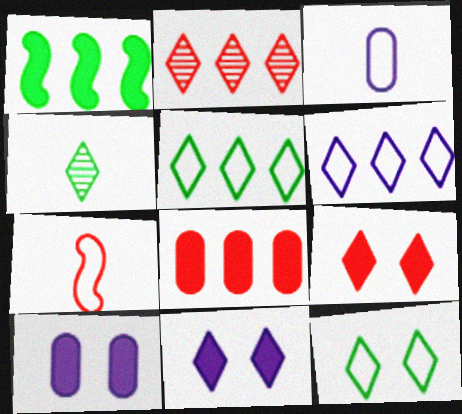[[4, 6, 9]]